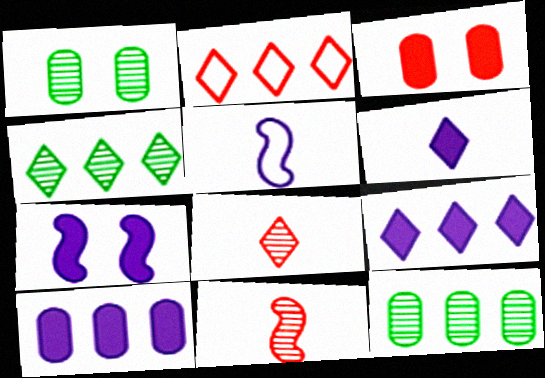[[2, 3, 11], 
[2, 4, 9], 
[3, 4, 5], 
[6, 7, 10]]